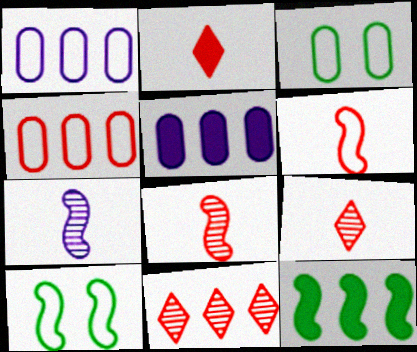[[1, 11, 12], 
[5, 9, 10]]